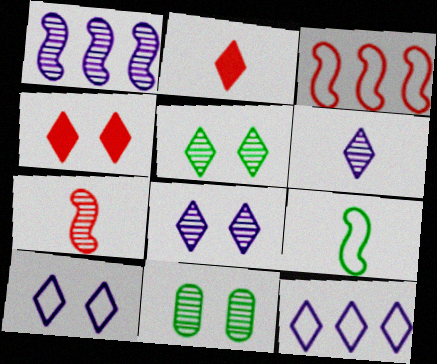[[2, 5, 12], 
[4, 5, 10]]